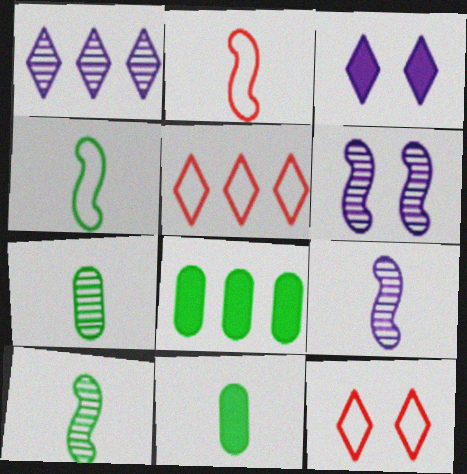[[5, 6, 11], 
[8, 9, 12]]